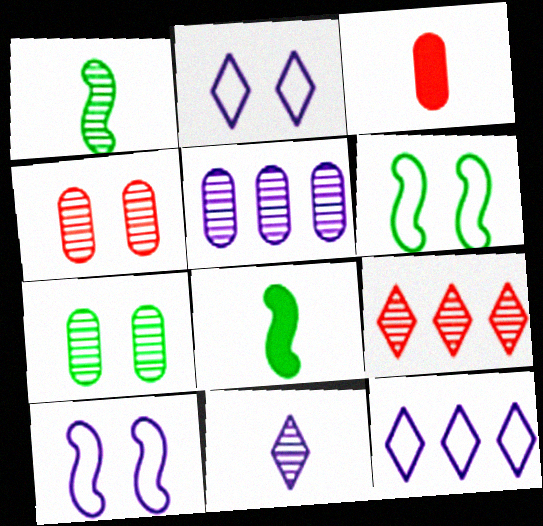[[4, 8, 12]]